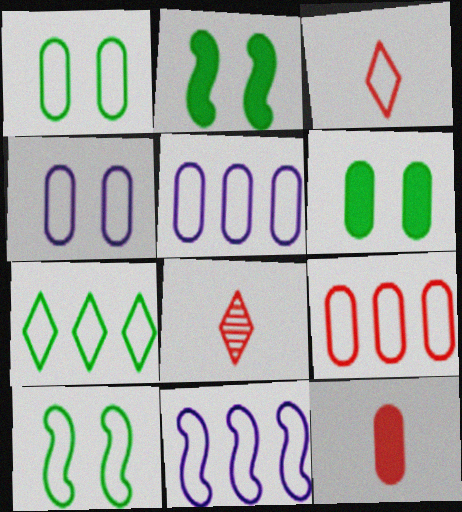[[1, 3, 11], 
[2, 5, 8], 
[3, 5, 10], 
[6, 8, 11], 
[7, 9, 11]]